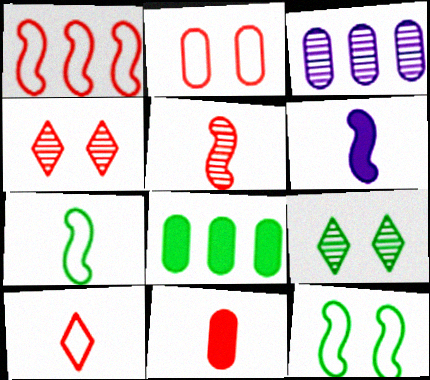[[1, 2, 10], 
[1, 4, 11], 
[3, 5, 9], 
[5, 6, 7], 
[5, 10, 11], 
[7, 8, 9]]